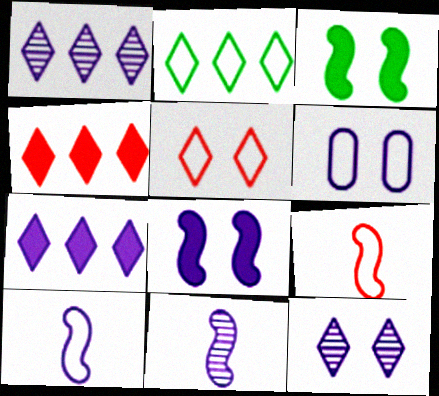[[1, 2, 4], 
[2, 6, 9], 
[6, 7, 11], 
[6, 8, 12]]